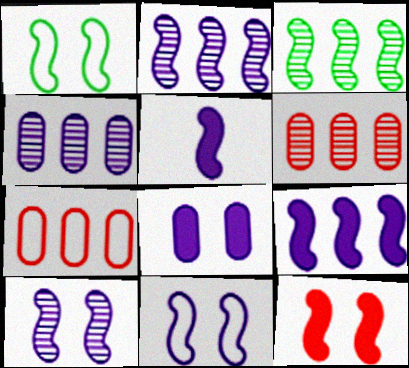[[1, 10, 12], 
[2, 5, 11]]